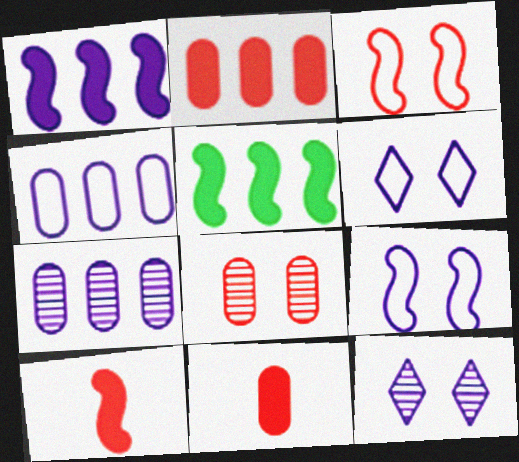[]